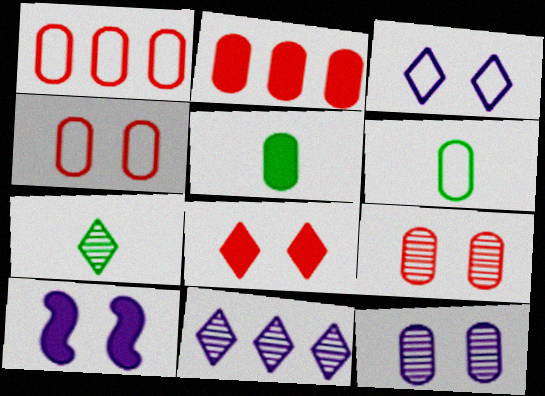[[1, 5, 12], 
[1, 7, 10], 
[2, 6, 12], 
[3, 10, 12]]